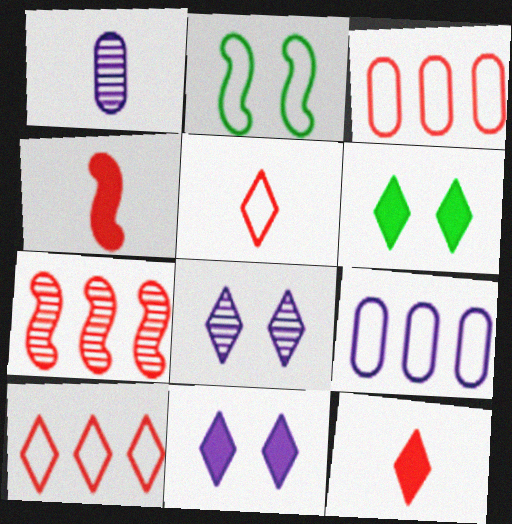[[2, 5, 9]]